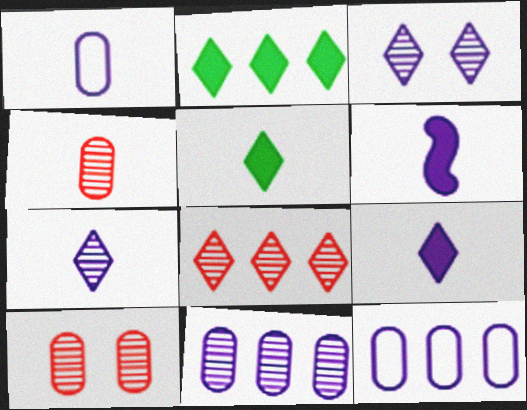[[1, 6, 7], 
[3, 6, 12]]